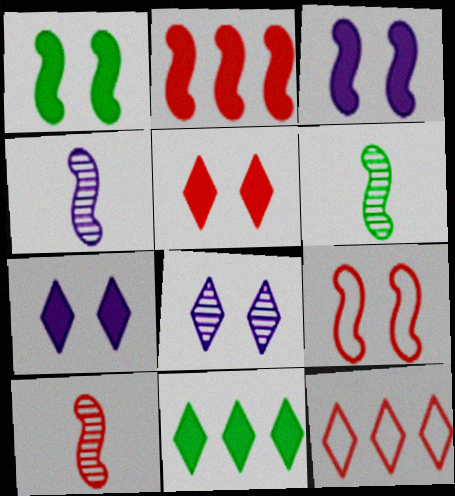[[2, 9, 10], 
[4, 6, 10]]